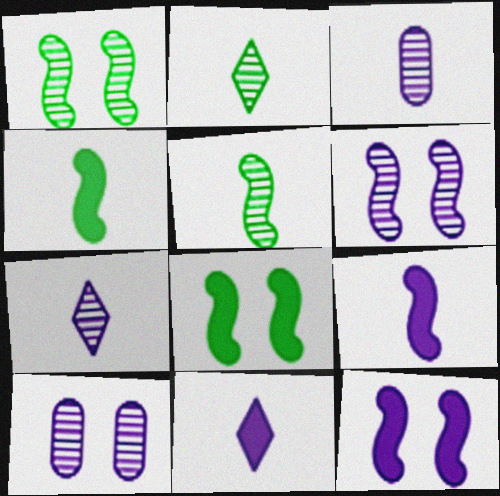[]